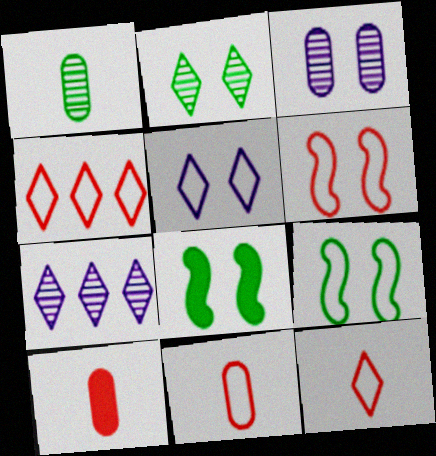[[4, 6, 11], 
[7, 8, 11], 
[7, 9, 10]]